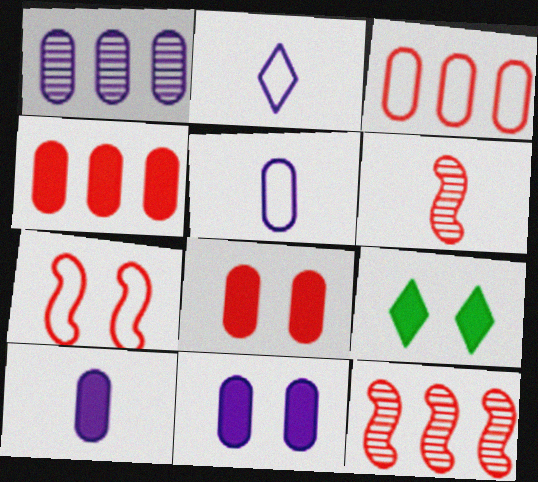[[1, 5, 11], 
[5, 9, 12]]